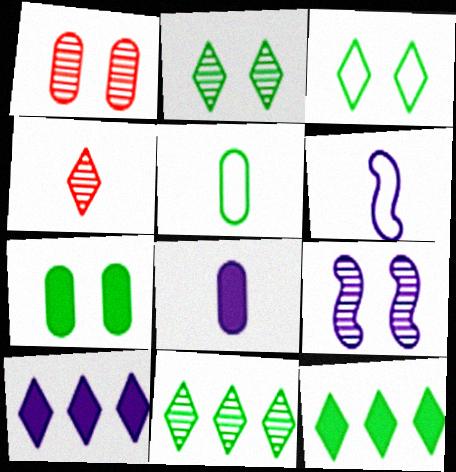[[1, 2, 9], 
[1, 6, 12], 
[3, 4, 10]]